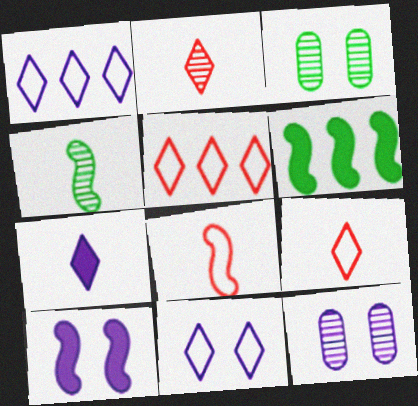[[6, 9, 12], 
[10, 11, 12]]